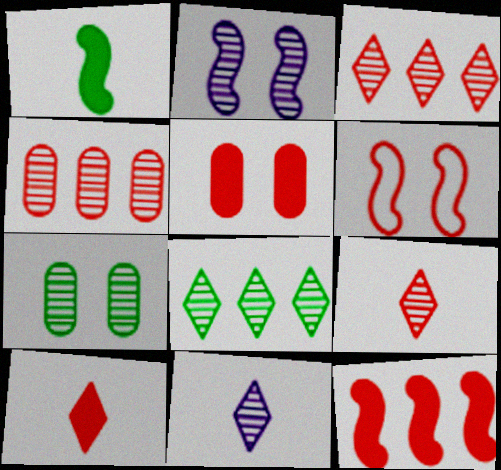[[4, 6, 10], 
[5, 10, 12]]